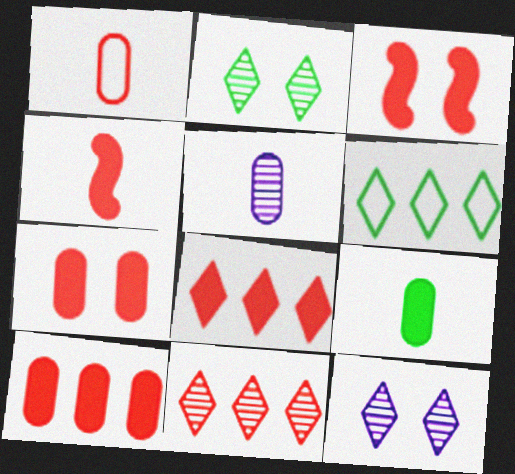[[1, 3, 11], 
[1, 5, 9], 
[3, 5, 6], 
[4, 7, 8]]